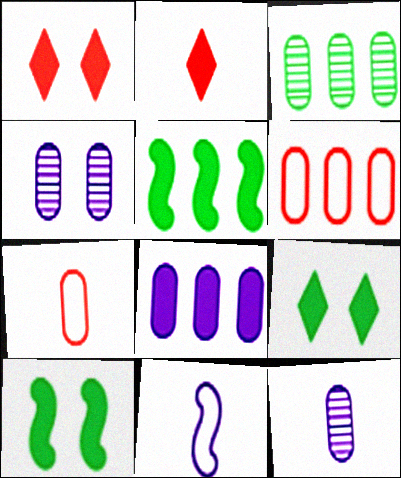[[1, 3, 11], 
[2, 8, 10], 
[3, 6, 8]]